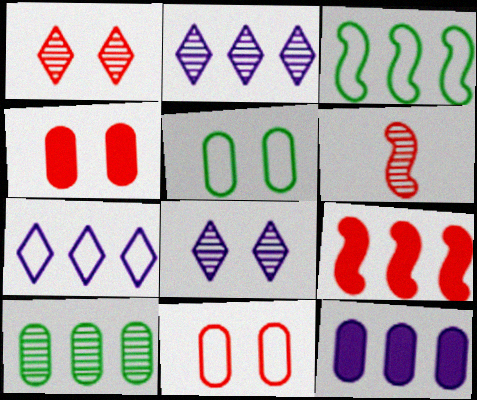[[6, 8, 10], 
[7, 9, 10]]